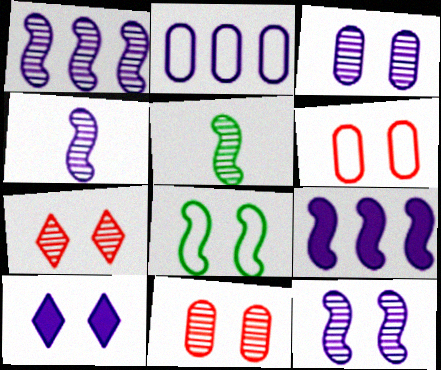[[1, 4, 12], 
[2, 4, 10], 
[8, 10, 11]]